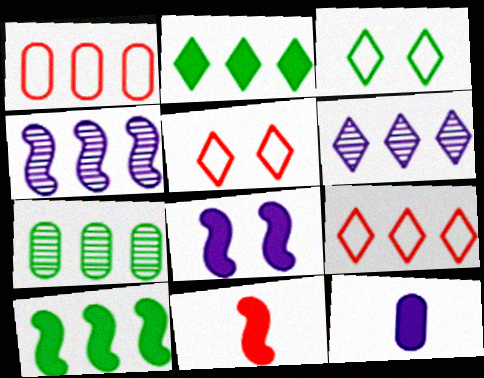[[1, 2, 4], 
[1, 6, 10], 
[2, 6, 9], 
[8, 10, 11]]